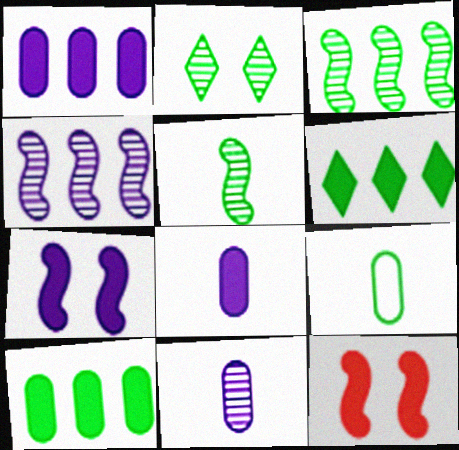[[6, 8, 12]]